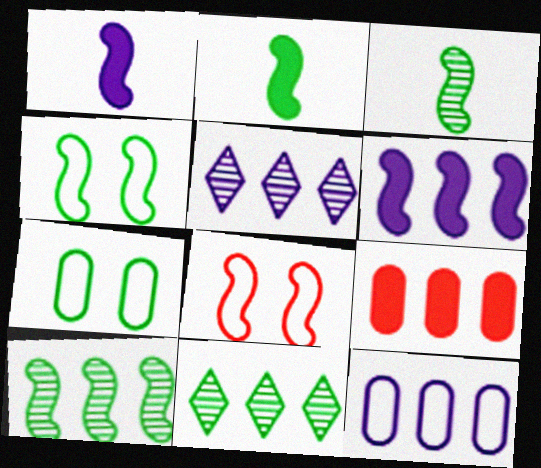[[1, 8, 10], 
[2, 4, 10], 
[2, 7, 11], 
[3, 6, 8], 
[5, 6, 12]]